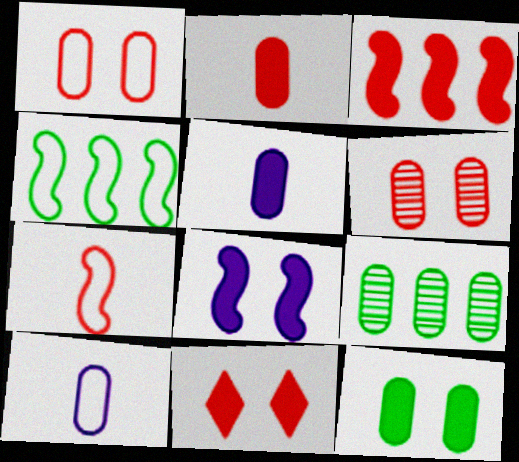[[1, 5, 9], 
[2, 3, 11], 
[8, 11, 12]]